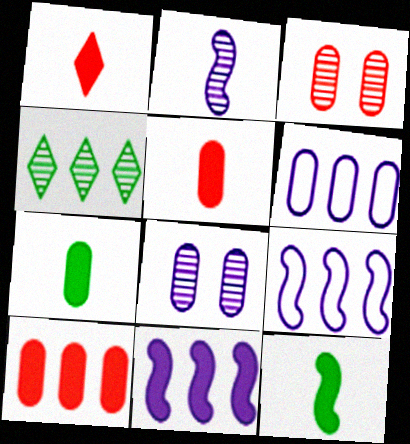[[2, 3, 4], 
[3, 6, 7], 
[4, 9, 10]]